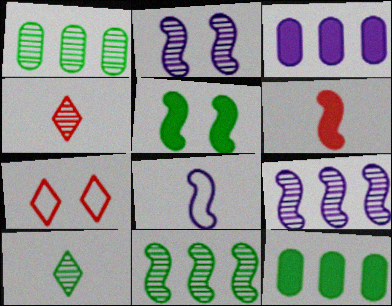[[1, 2, 4]]